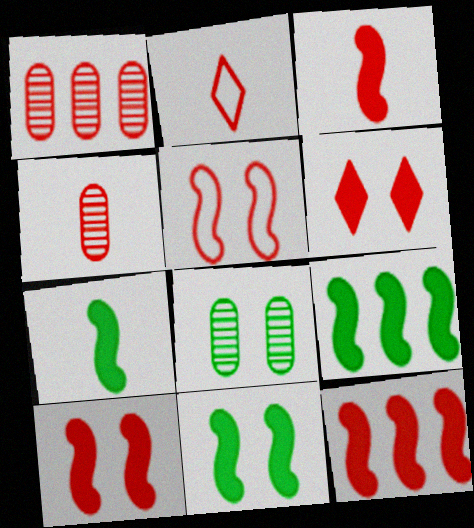[[1, 2, 10], 
[2, 3, 4], 
[3, 10, 12], 
[7, 9, 11]]